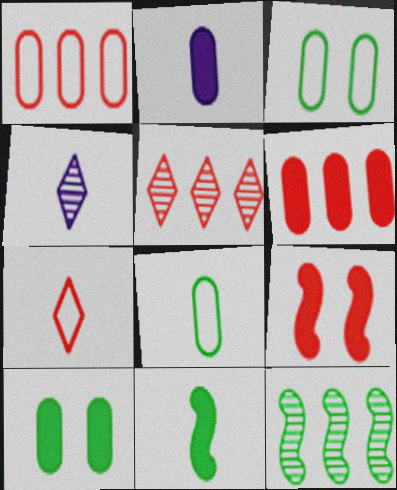[[2, 6, 10]]